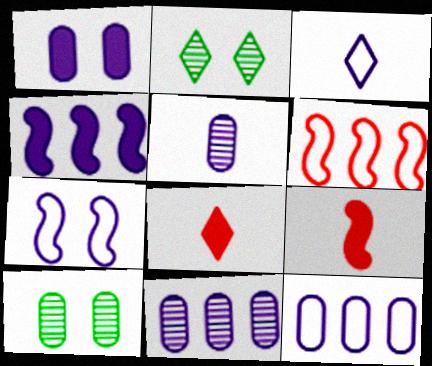[[1, 5, 12], 
[2, 9, 12], 
[3, 7, 12]]